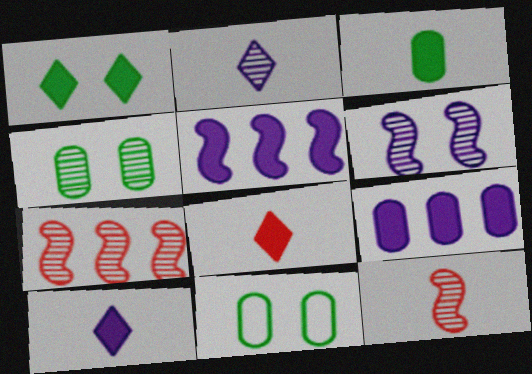[[2, 4, 7], 
[7, 10, 11]]